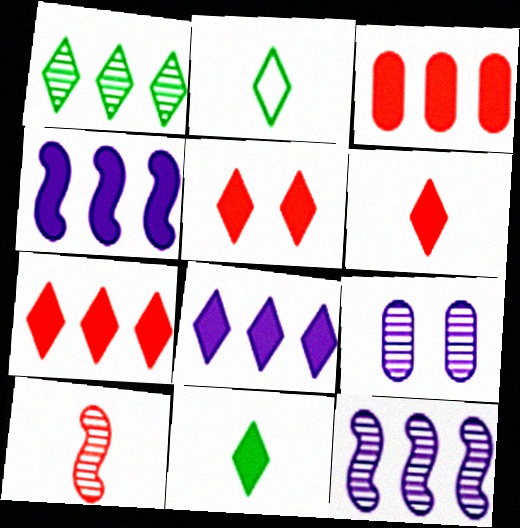[[1, 9, 10], 
[5, 6, 7], 
[5, 8, 11]]